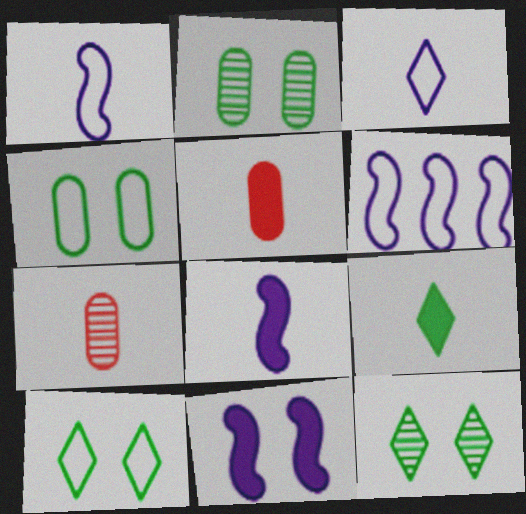[[1, 7, 9], 
[5, 6, 12], 
[5, 8, 9]]